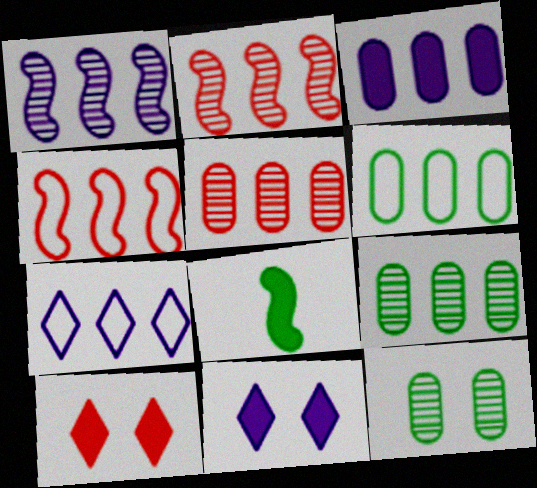[[1, 3, 7], 
[3, 5, 6], 
[3, 8, 10], 
[4, 6, 7]]